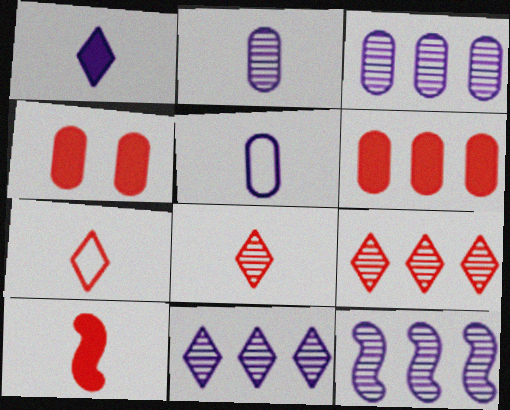[[3, 11, 12]]